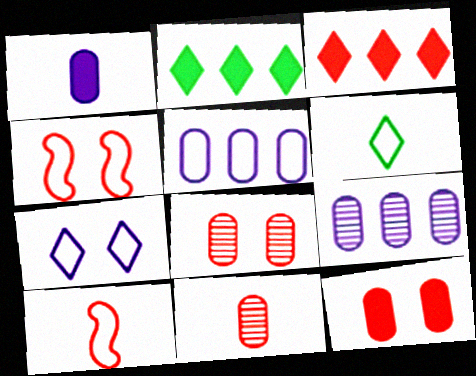[[3, 4, 11], 
[3, 8, 10], 
[4, 5, 6]]